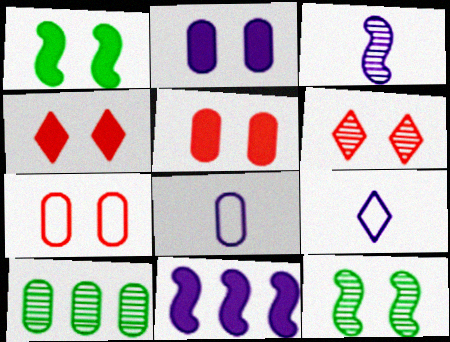[[1, 2, 4], 
[3, 6, 10], 
[5, 8, 10]]